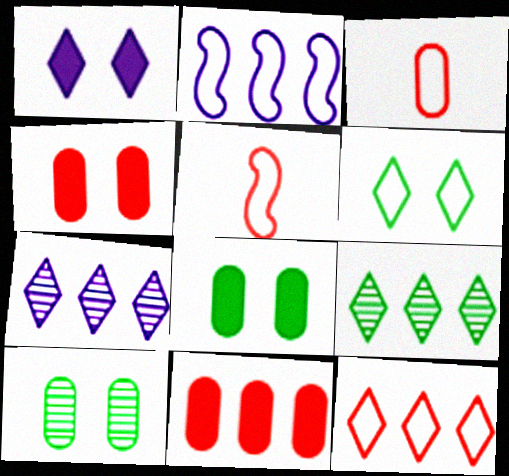[[2, 3, 6], 
[2, 9, 11], 
[5, 7, 8]]